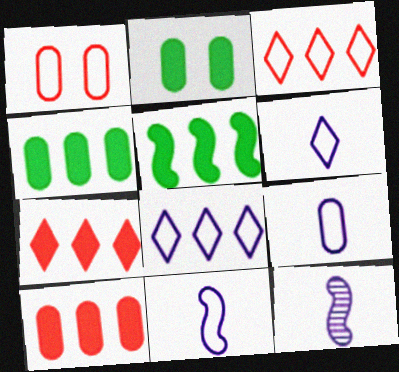[[2, 3, 12], 
[6, 9, 11]]